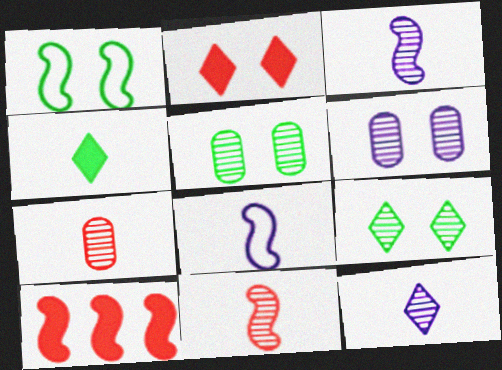[[1, 2, 6], 
[1, 3, 10], 
[4, 7, 8]]